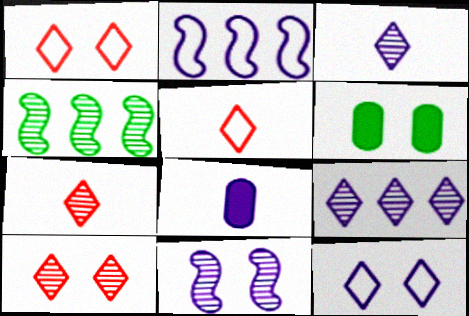[[1, 4, 8], 
[1, 6, 11], 
[2, 6, 7]]